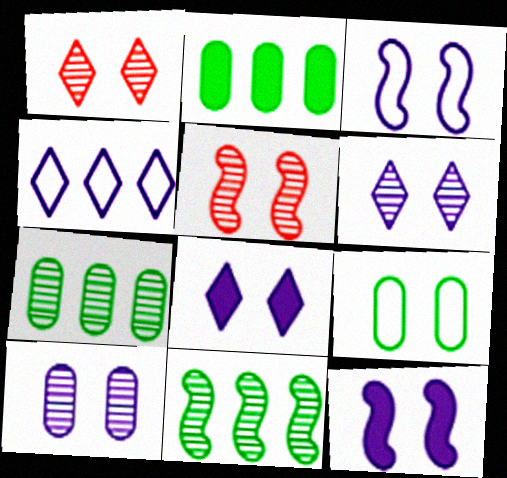[[1, 9, 12], 
[3, 8, 10], 
[5, 8, 9]]